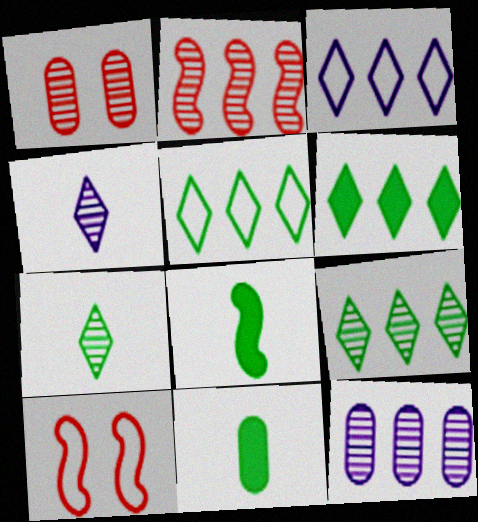[[1, 3, 8], 
[2, 9, 12], 
[5, 6, 9]]